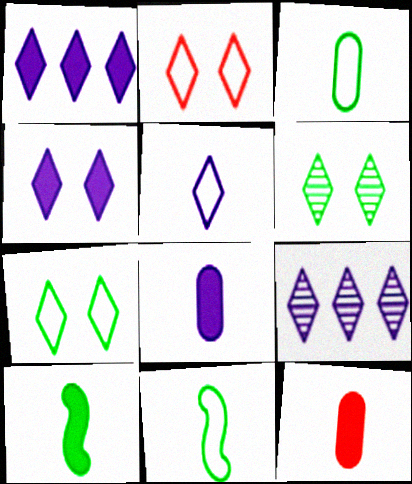[[2, 4, 6], 
[4, 5, 9]]